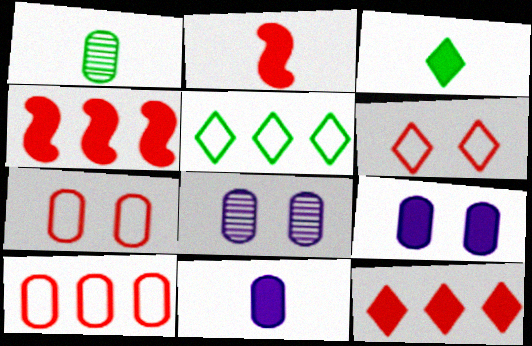[[1, 9, 10], 
[2, 3, 11], 
[2, 5, 8], 
[3, 4, 9]]